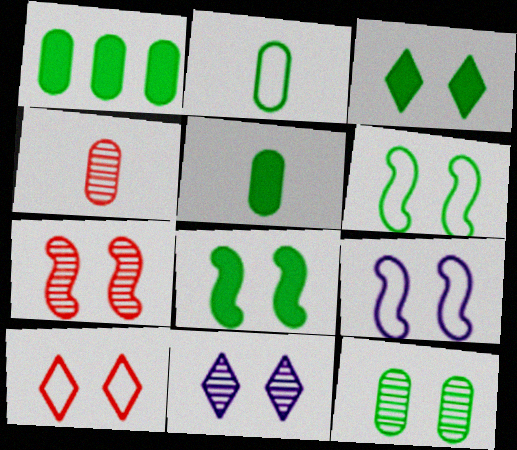[[1, 2, 12], 
[3, 6, 12], 
[3, 10, 11], 
[7, 8, 9], 
[7, 11, 12]]